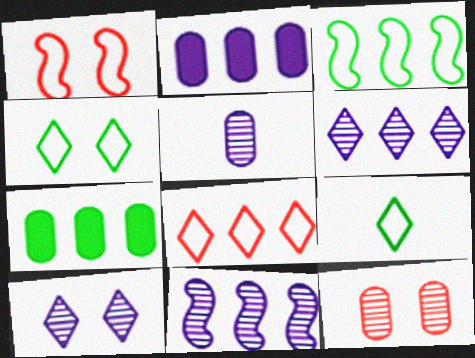[[5, 10, 11], 
[7, 8, 11]]